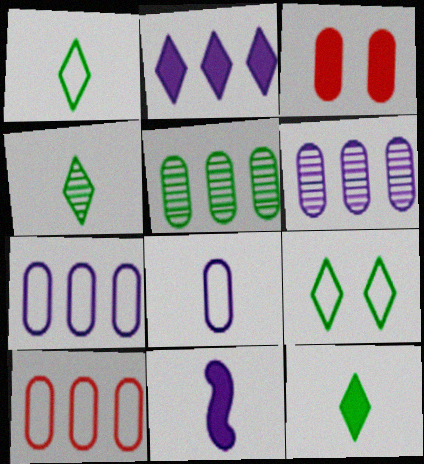[[1, 4, 12], 
[3, 5, 8]]